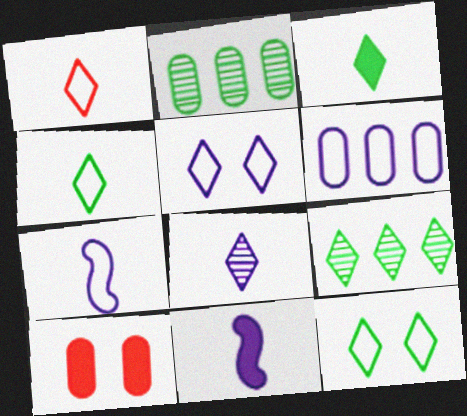[[1, 3, 8], 
[3, 9, 12], 
[5, 6, 7], 
[7, 9, 10]]